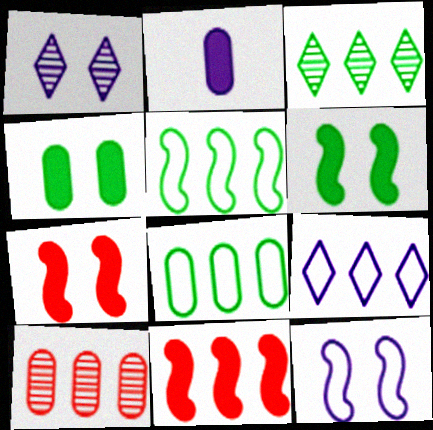[]